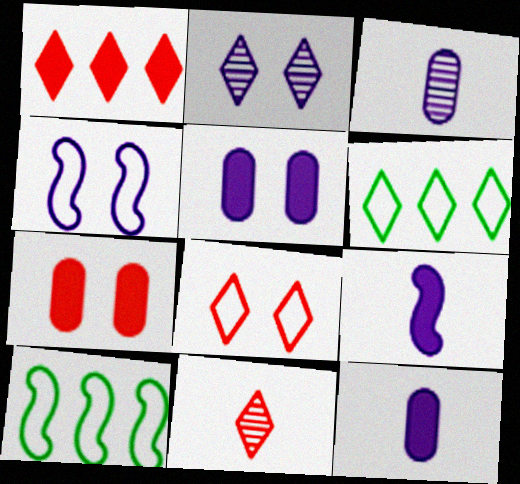[[1, 8, 11], 
[2, 4, 5], 
[5, 10, 11]]